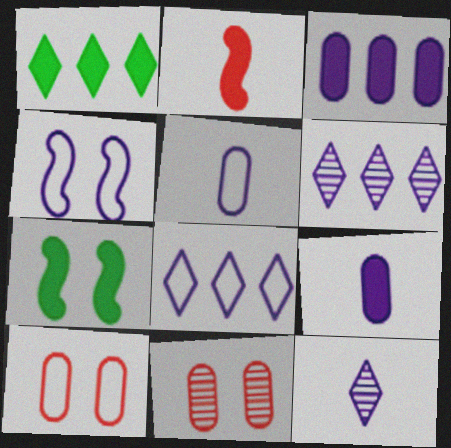[[3, 4, 12], 
[4, 5, 8], 
[4, 6, 9]]